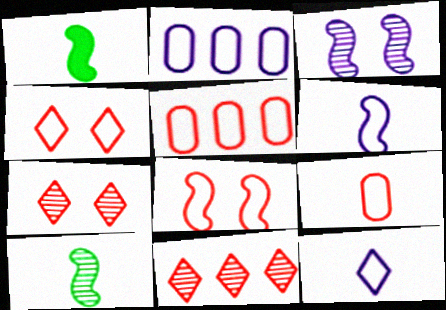[[1, 2, 7]]